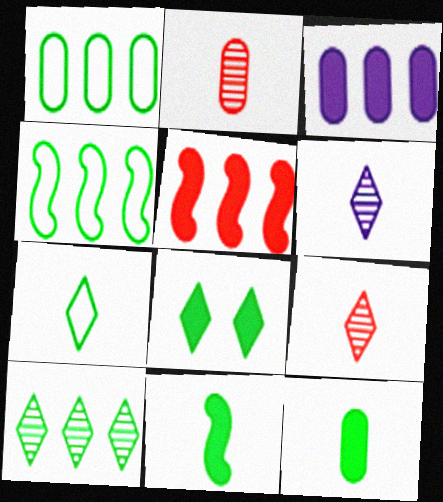[[7, 8, 10]]